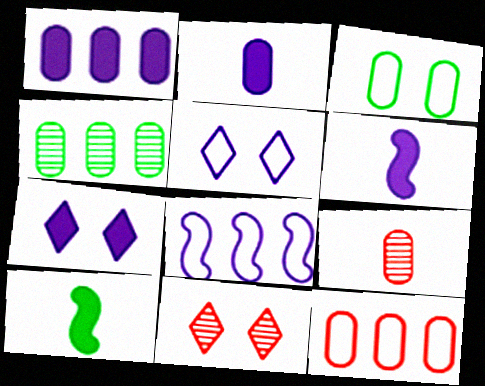[[1, 3, 9], 
[1, 4, 12], 
[1, 6, 7]]